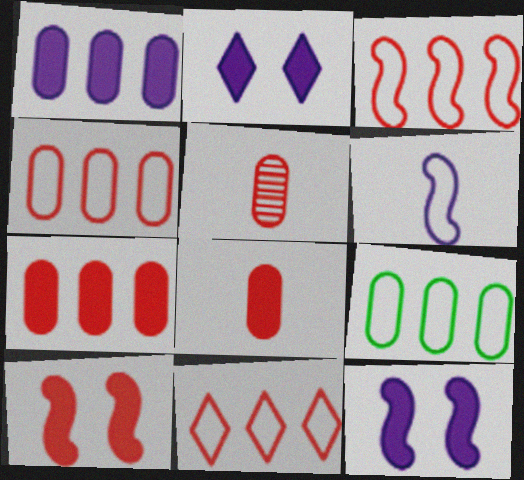[[3, 4, 11], 
[5, 10, 11]]